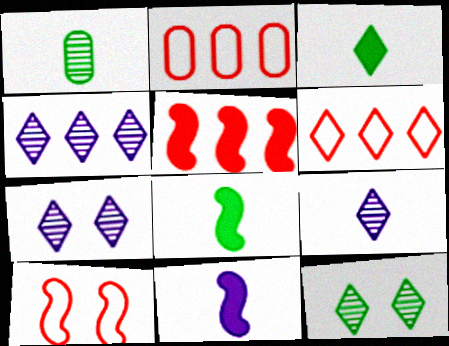[[2, 7, 8], 
[2, 11, 12], 
[3, 6, 7], 
[4, 7, 9]]